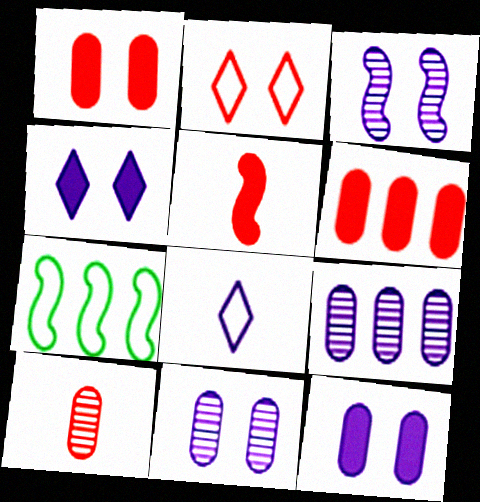[[3, 5, 7], 
[4, 7, 10]]